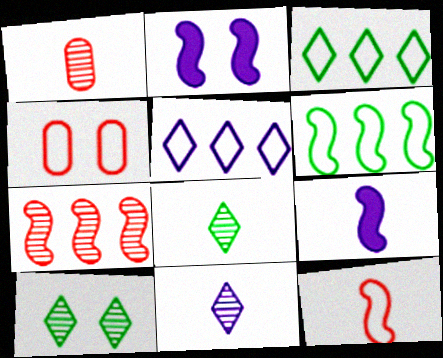[[1, 2, 3], 
[2, 4, 10]]